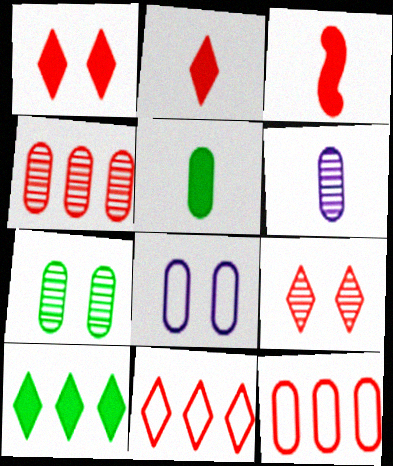[[2, 9, 11], 
[3, 9, 12], 
[4, 5, 8], 
[4, 6, 7]]